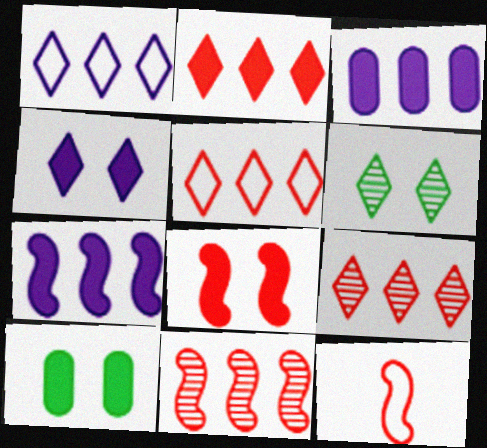[[2, 5, 9], 
[3, 6, 12], 
[4, 8, 10], 
[8, 11, 12]]